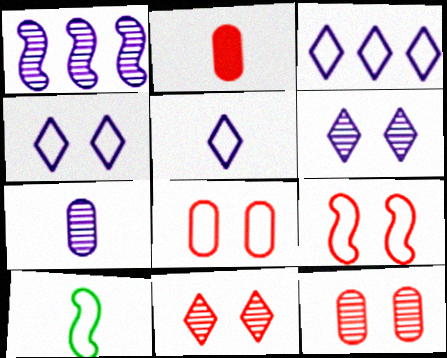[[1, 6, 7], 
[3, 4, 5], 
[3, 8, 10]]